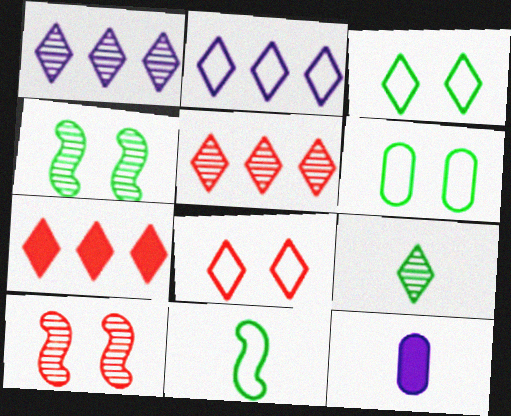[]